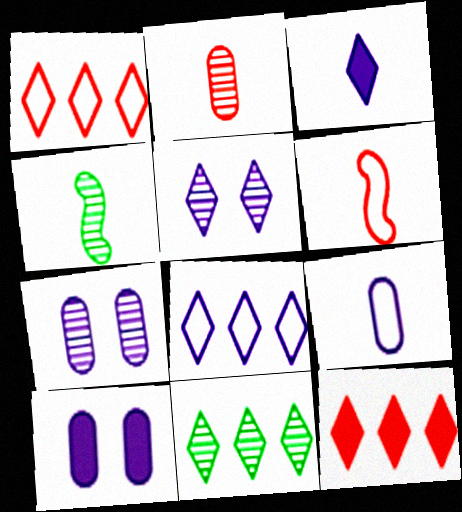[[1, 4, 10], 
[3, 5, 8], 
[6, 10, 11], 
[8, 11, 12]]